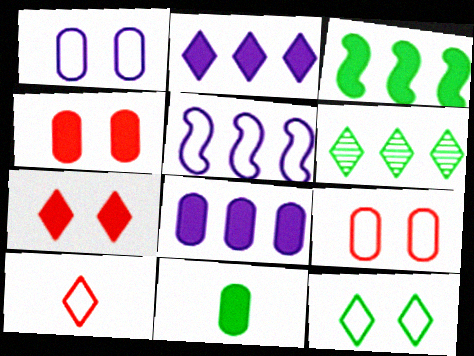[[4, 8, 11]]